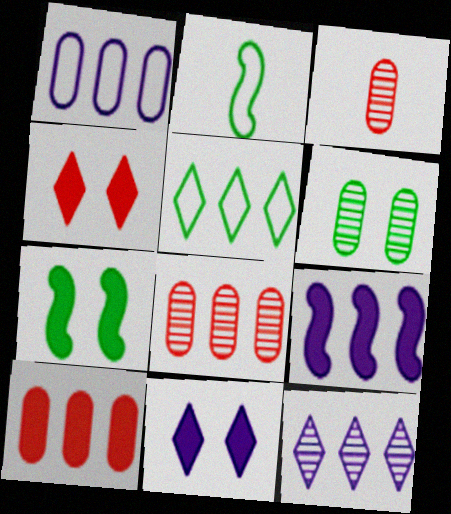[[1, 9, 12], 
[2, 8, 11], 
[5, 8, 9]]